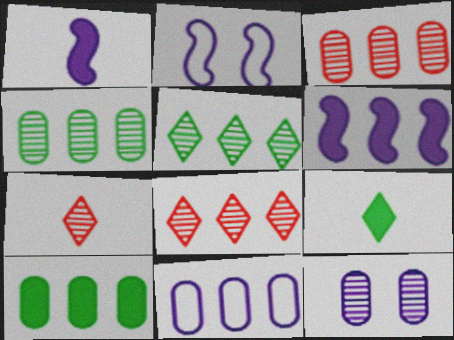[[2, 3, 9], 
[2, 7, 10], 
[3, 10, 11]]